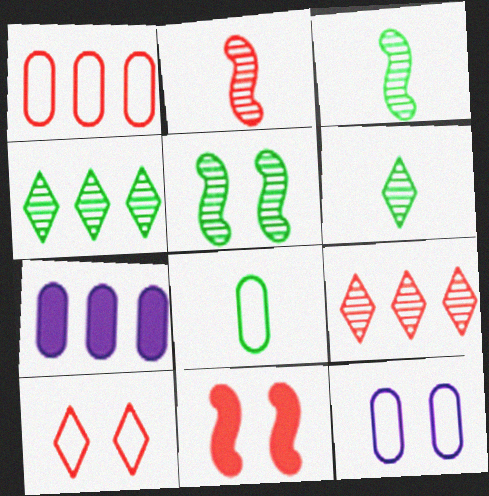[[1, 8, 12], 
[3, 7, 10]]